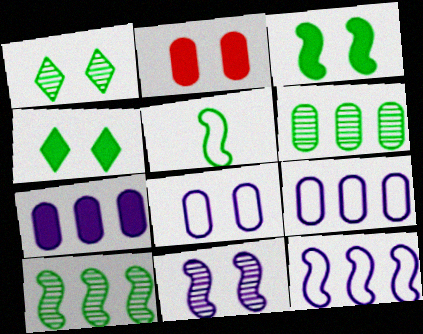[[3, 5, 10], 
[4, 5, 6]]